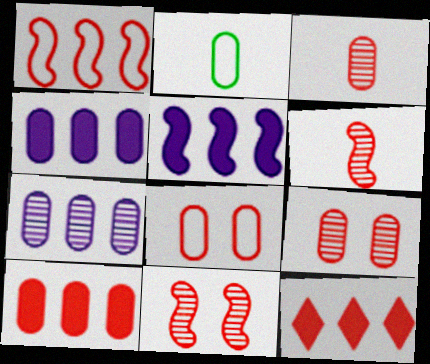[[2, 4, 9], 
[3, 8, 10], 
[6, 8, 12]]